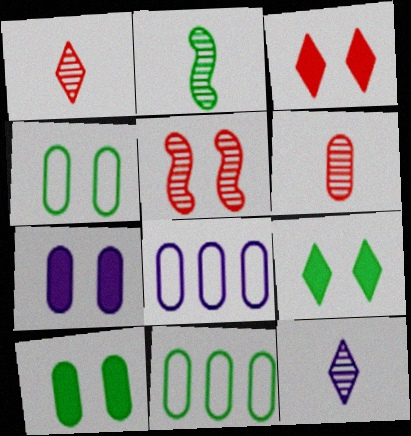[[2, 3, 8], 
[2, 6, 12], 
[2, 9, 11], 
[6, 7, 11], 
[6, 8, 10]]